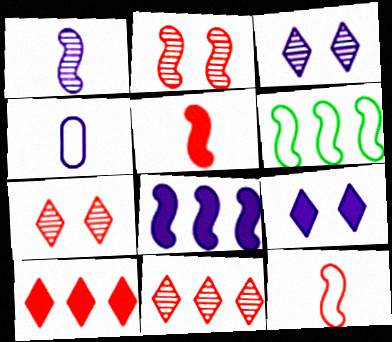[[3, 4, 8]]